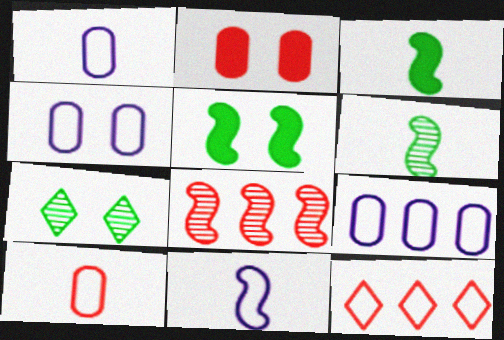[[1, 4, 9], 
[5, 8, 11]]